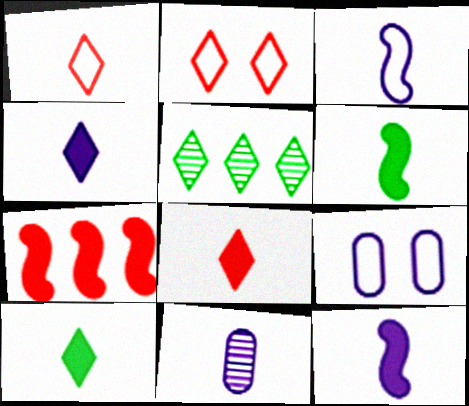[[1, 6, 11], 
[2, 4, 5], 
[3, 4, 11], 
[4, 8, 10]]